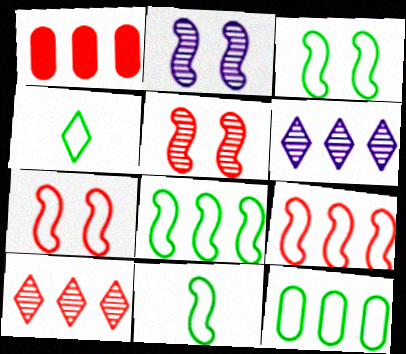[[1, 2, 4], 
[1, 6, 8], 
[1, 9, 10], 
[3, 4, 12], 
[3, 8, 11]]